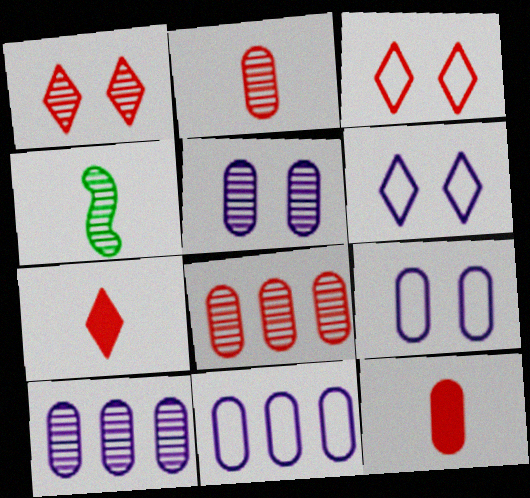[[1, 4, 10]]